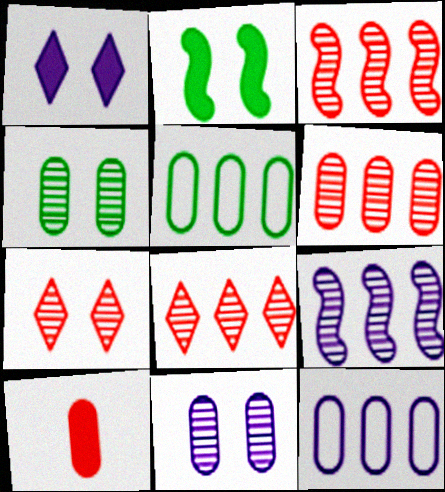[[3, 6, 8], 
[4, 10, 12], 
[5, 10, 11]]